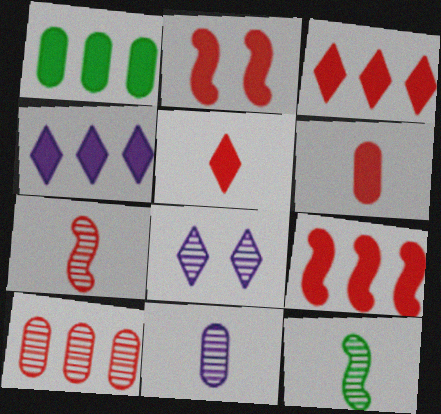[[1, 4, 9], 
[2, 3, 6], 
[8, 10, 12]]